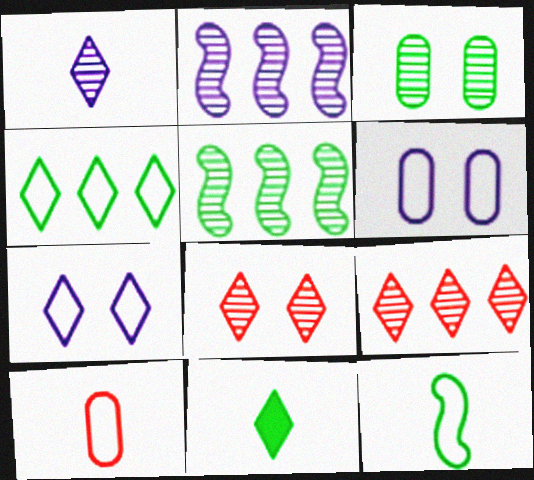[[7, 9, 11]]